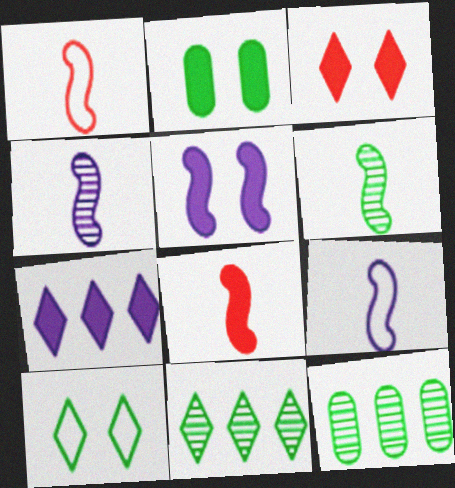[[2, 3, 5], 
[2, 7, 8], 
[3, 9, 12], 
[6, 8, 9]]